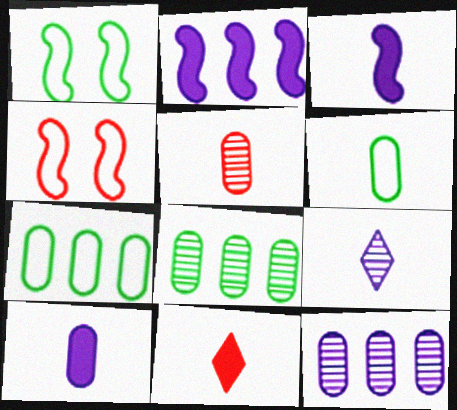[[1, 11, 12], 
[5, 6, 10]]